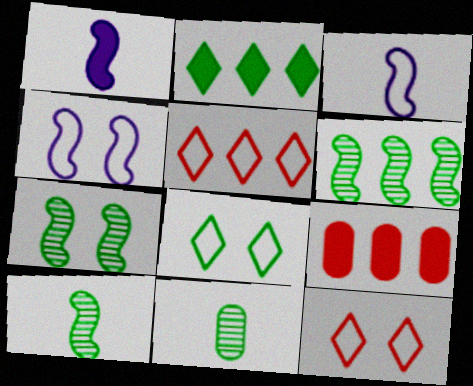[[6, 7, 10]]